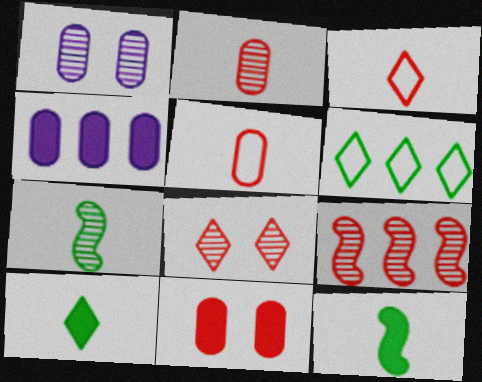[[2, 8, 9], 
[3, 9, 11], 
[4, 6, 9]]